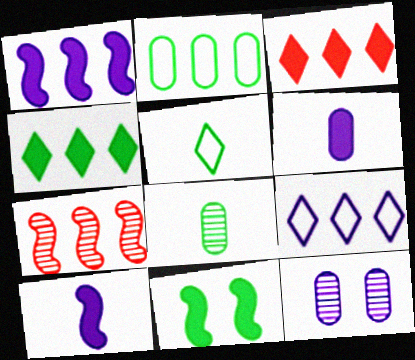[[3, 6, 11], 
[9, 10, 12]]